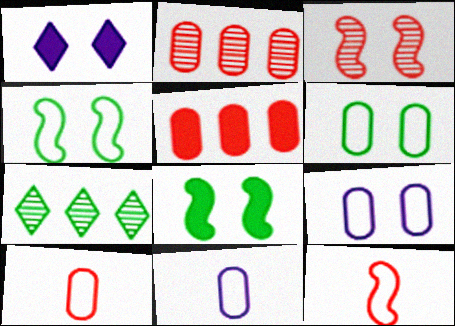[[1, 3, 6]]